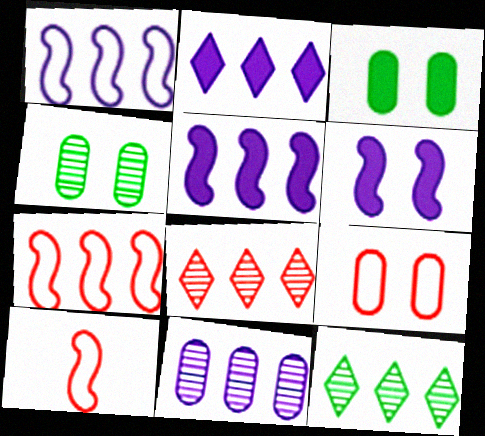[[1, 2, 11], 
[2, 4, 10]]